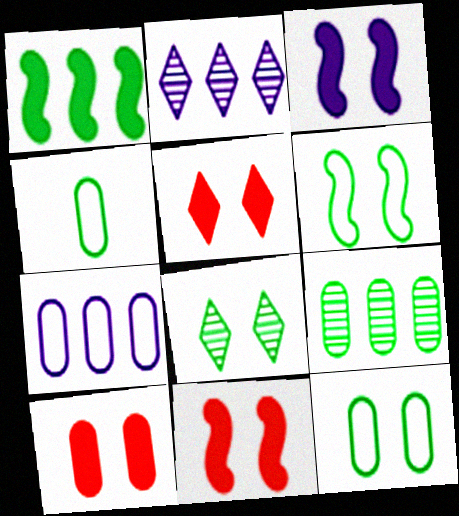[[1, 4, 8], 
[2, 4, 11], 
[5, 10, 11]]